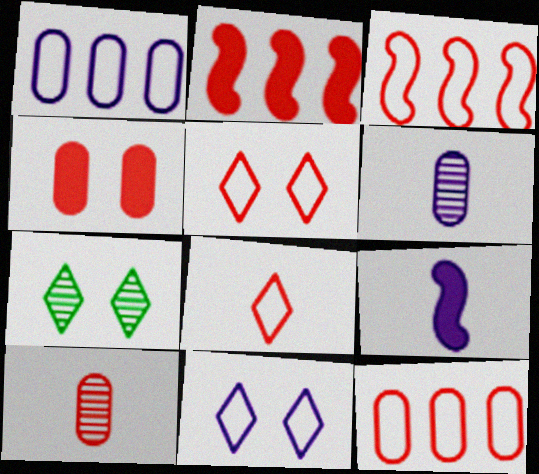[[2, 5, 10], 
[4, 10, 12], 
[7, 9, 12]]